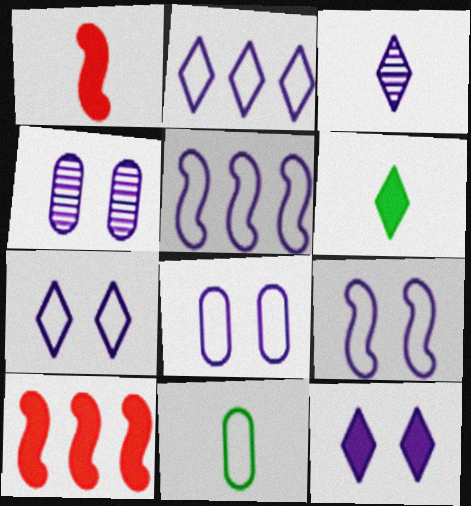[[1, 3, 11], 
[2, 3, 12], 
[4, 9, 12], 
[7, 8, 9]]